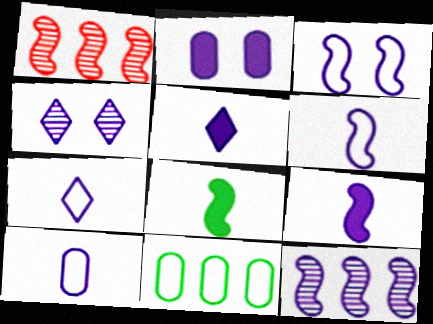[[1, 3, 8], 
[2, 3, 4], 
[2, 7, 12], 
[3, 9, 12], 
[6, 7, 10]]